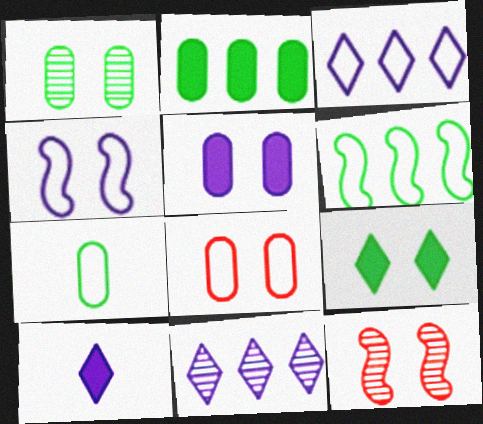[[1, 2, 7], 
[1, 5, 8]]